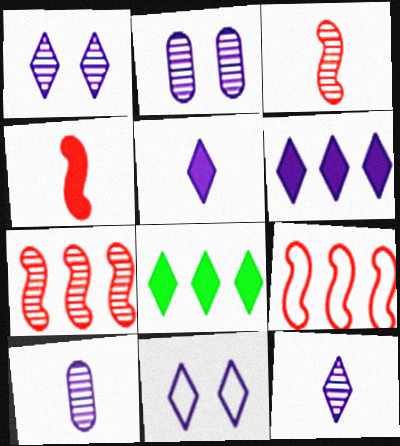[[6, 11, 12]]